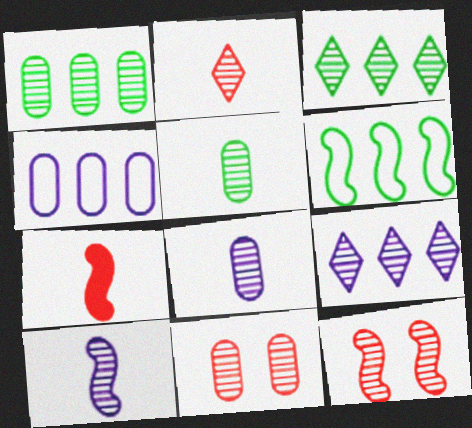[[1, 8, 11], 
[2, 5, 10], 
[3, 8, 12], 
[3, 10, 11], 
[5, 9, 12]]